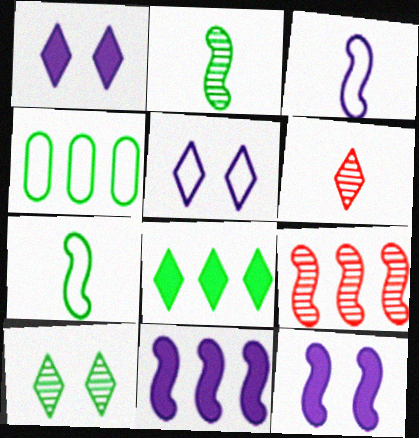[[4, 6, 12], 
[5, 6, 8], 
[7, 9, 12]]